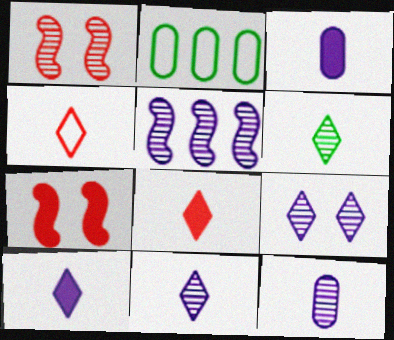[[1, 2, 10], 
[2, 7, 11], 
[4, 6, 10], 
[5, 9, 12]]